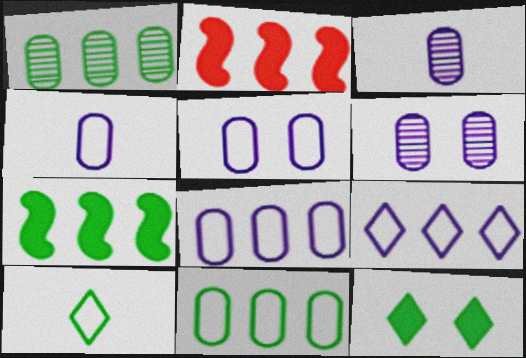[[1, 2, 9], 
[2, 6, 10], 
[4, 5, 8]]